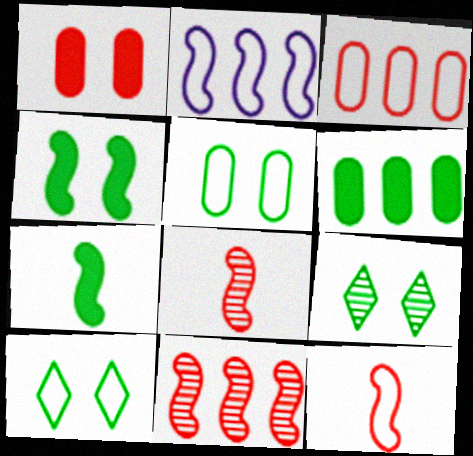[[2, 4, 8], 
[4, 5, 9]]